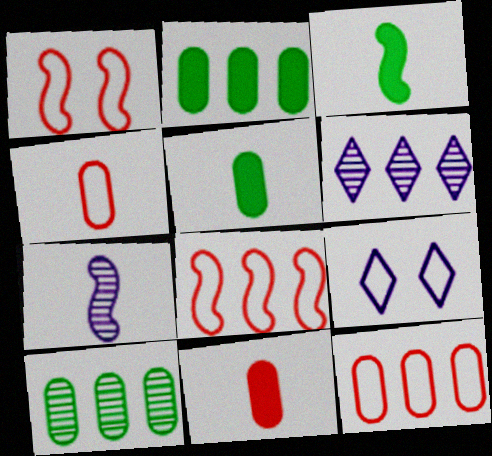[[1, 5, 6], 
[2, 6, 8]]